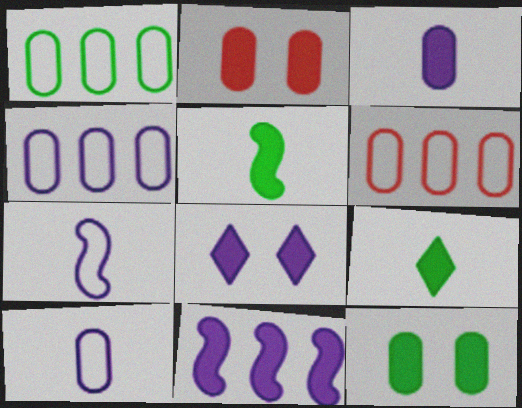[[1, 4, 6], 
[2, 9, 11], 
[3, 8, 11]]